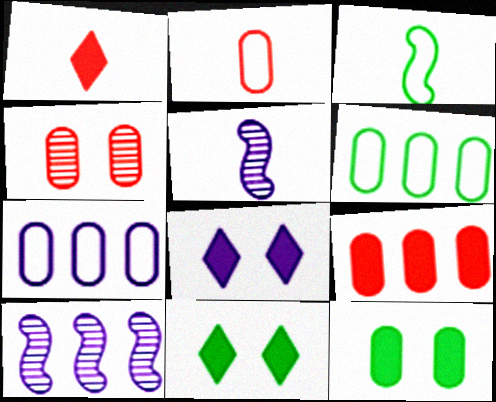[[2, 4, 9], 
[2, 10, 11], 
[5, 7, 8]]